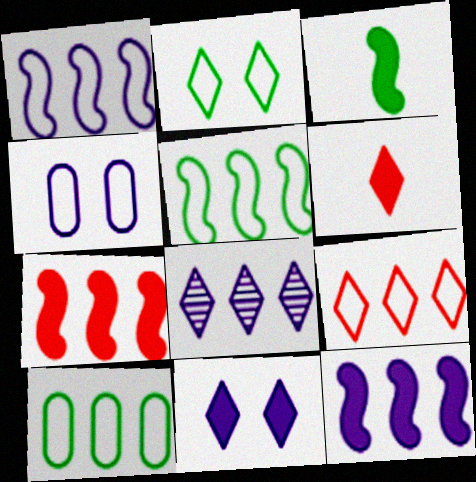[[1, 9, 10], 
[2, 6, 8], 
[7, 8, 10]]